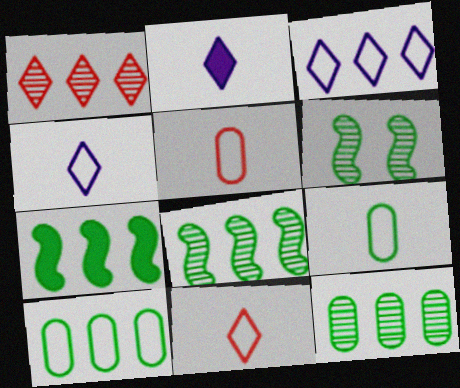[]